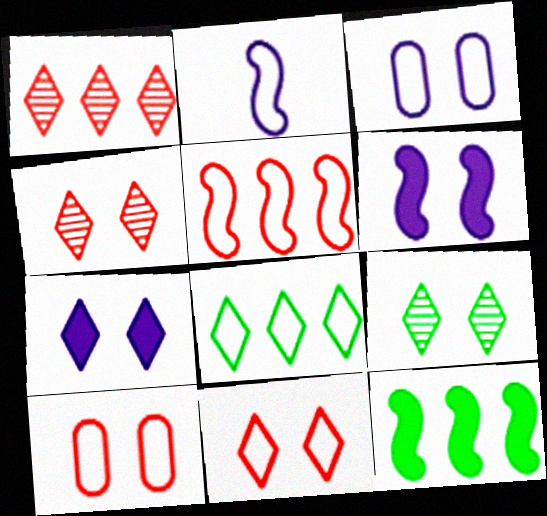[[2, 8, 10], 
[6, 9, 10], 
[7, 9, 11]]